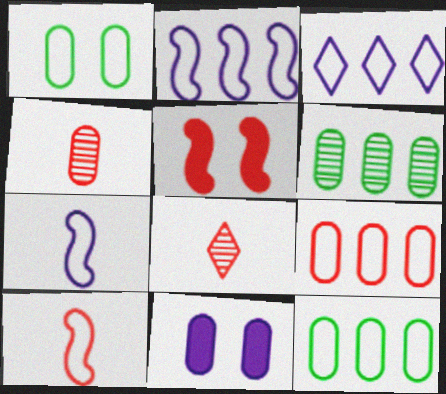[[1, 3, 10], 
[4, 11, 12], 
[5, 8, 9]]